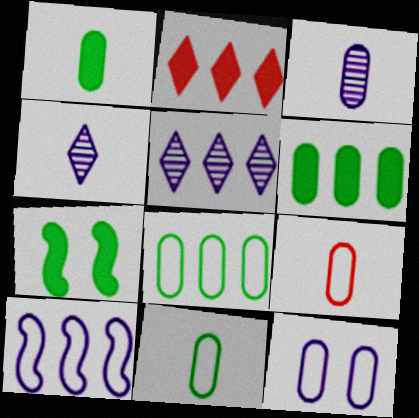[[1, 3, 9], 
[5, 7, 9], 
[8, 9, 12]]